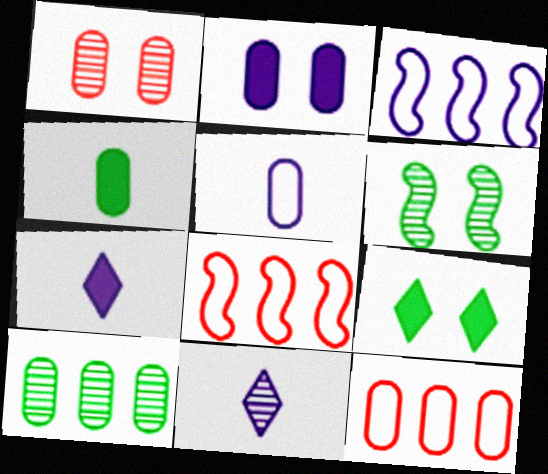[[2, 3, 11], 
[6, 7, 12]]